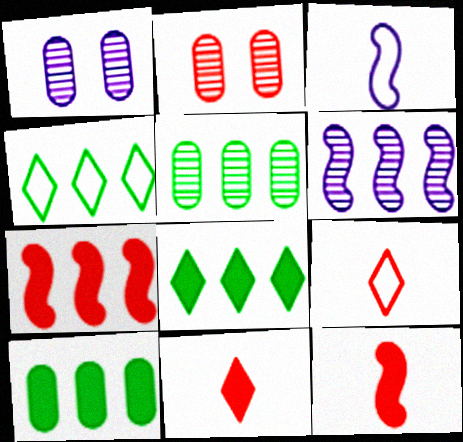[[1, 4, 12], 
[2, 3, 8], 
[2, 7, 9]]